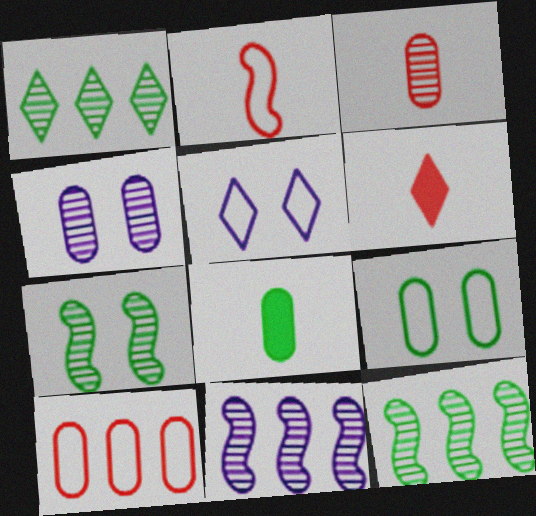[[1, 5, 6], 
[2, 3, 6], 
[4, 8, 10], 
[6, 9, 11]]